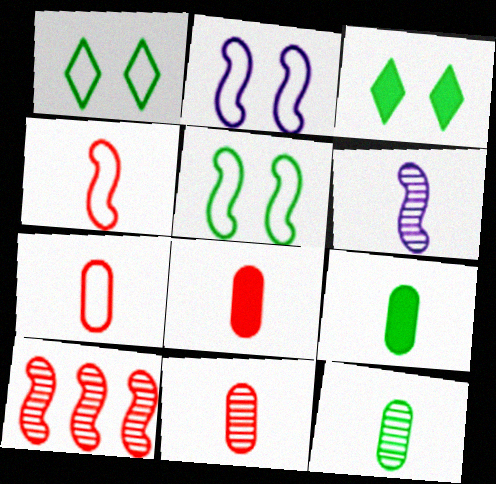[[7, 8, 11]]